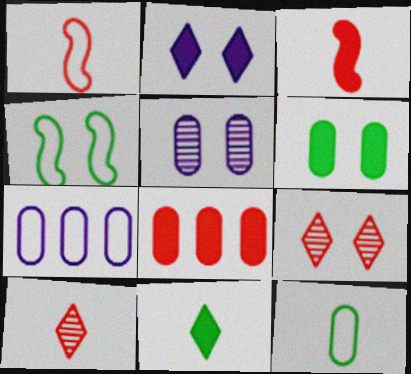[[1, 8, 9], 
[5, 8, 12]]